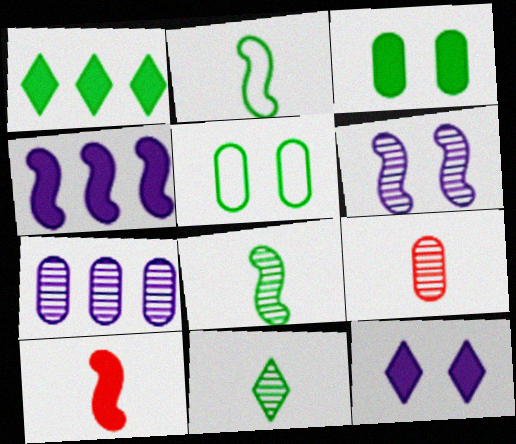[[1, 5, 8]]